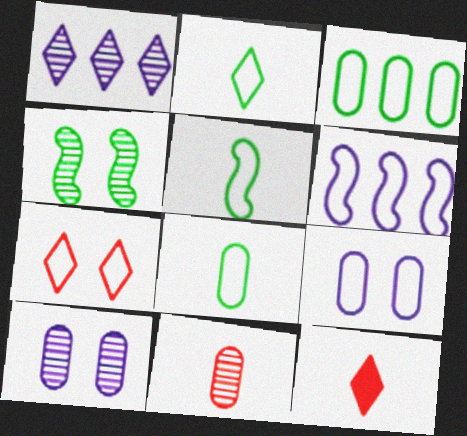[[1, 4, 11], 
[2, 5, 8], 
[6, 7, 8]]